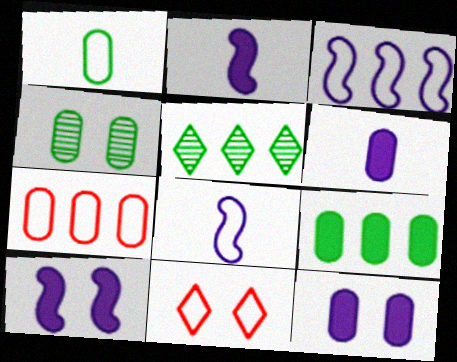[[1, 3, 11], 
[1, 4, 9], 
[4, 6, 7], 
[4, 10, 11]]